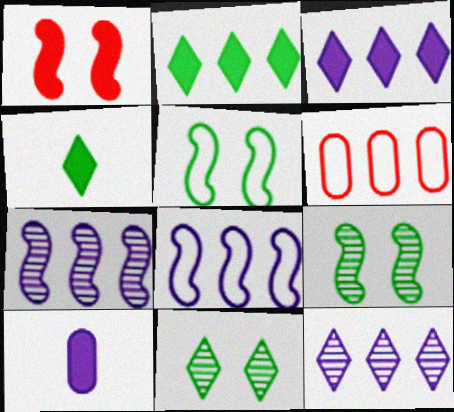[[1, 2, 10], 
[2, 6, 7]]